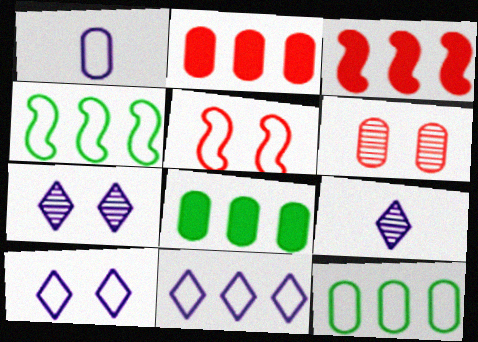[[1, 6, 8], 
[5, 8, 9]]